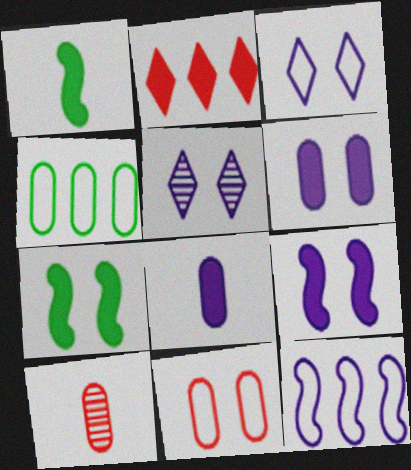[[1, 2, 6], 
[2, 7, 8], 
[4, 6, 10], 
[5, 7, 11], 
[5, 8, 12]]